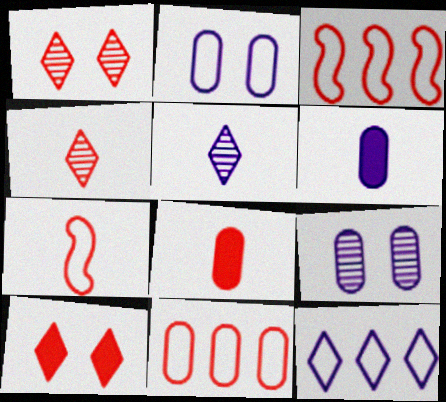[[1, 3, 8], 
[4, 7, 8]]